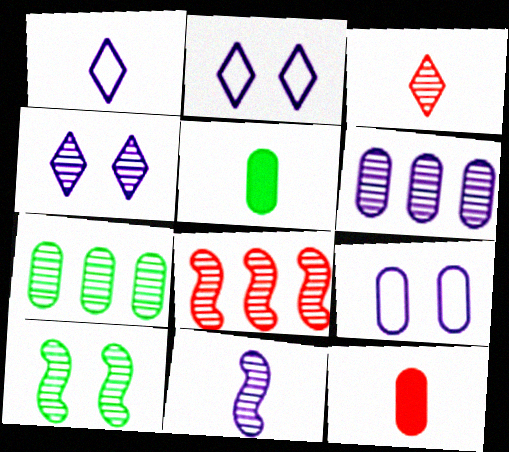[[2, 5, 8], 
[3, 6, 10], 
[4, 6, 11], 
[7, 9, 12], 
[8, 10, 11]]